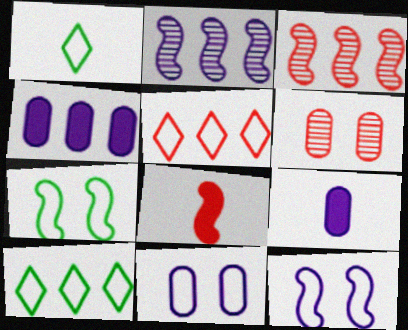[[2, 7, 8], 
[3, 4, 10], 
[5, 6, 8]]